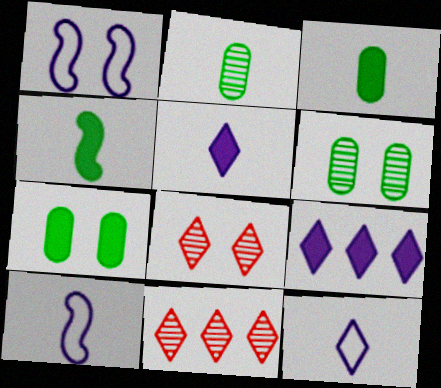[[1, 3, 11], 
[1, 7, 8], 
[7, 10, 11]]